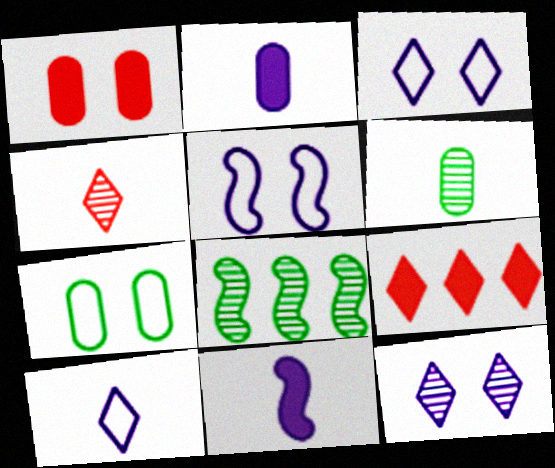[[1, 8, 10], 
[5, 6, 9]]